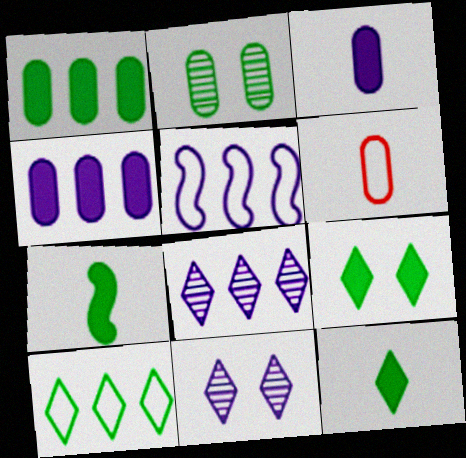[[1, 7, 9], 
[2, 4, 6], 
[2, 7, 10], 
[3, 5, 11], 
[4, 5, 8]]